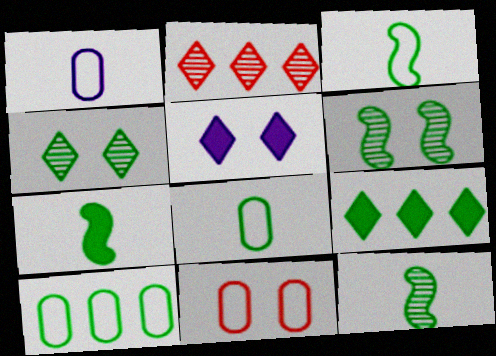[[1, 10, 11], 
[3, 7, 12], 
[4, 7, 10], 
[5, 6, 11], 
[6, 8, 9]]